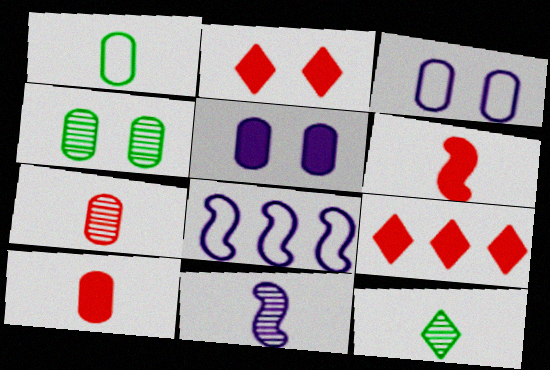[[7, 11, 12]]